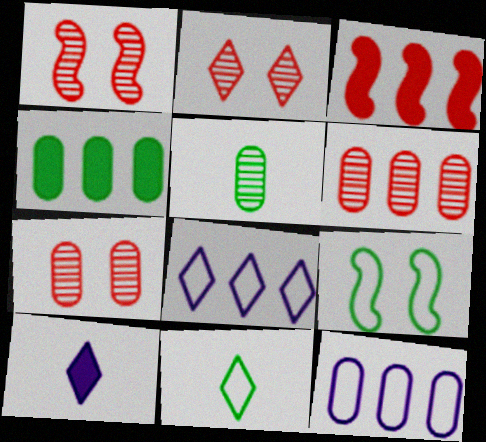[[1, 2, 7], 
[4, 6, 12], 
[6, 9, 10]]